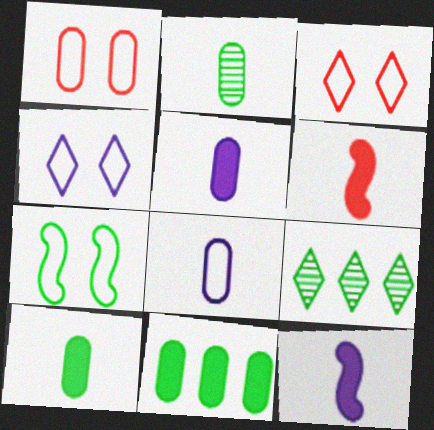[[1, 4, 7], 
[1, 9, 12], 
[7, 9, 10]]